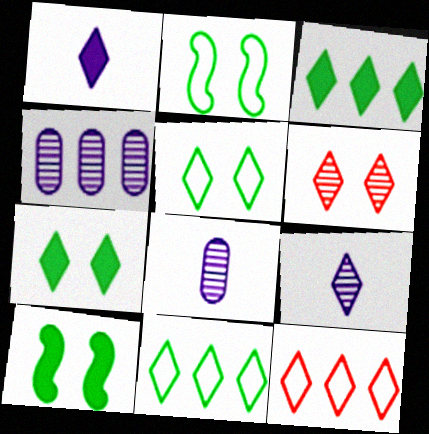[[1, 6, 11], 
[7, 9, 12], 
[8, 10, 12]]